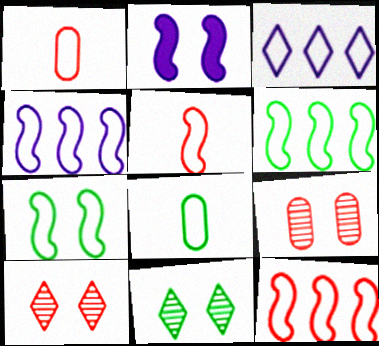[[1, 3, 7], 
[4, 5, 7], 
[4, 6, 12]]